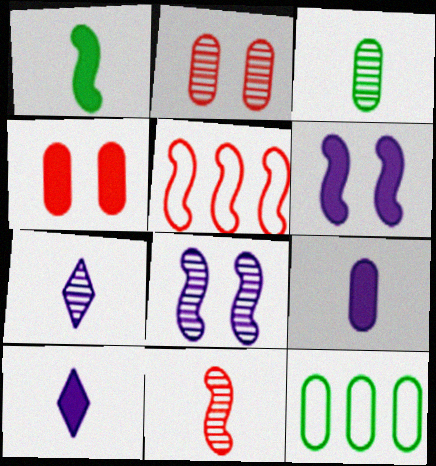[[1, 5, 8], 
[2, 9, 12], 
[3, 7, 11]]